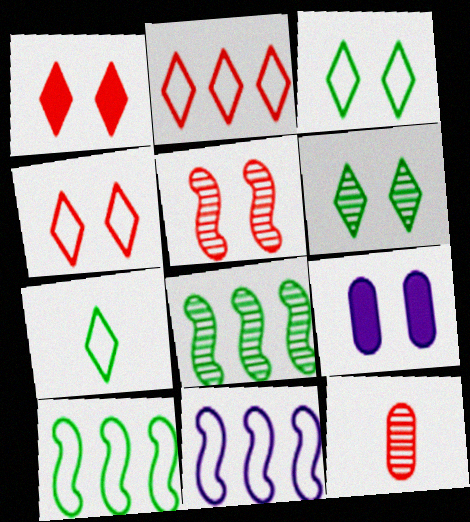[[3, 5, 9]]